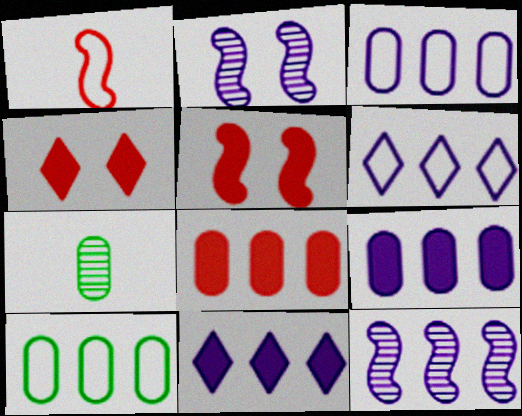[[3, 11, 12], 
[5, 6, 7], 
[6, 9, 12]]